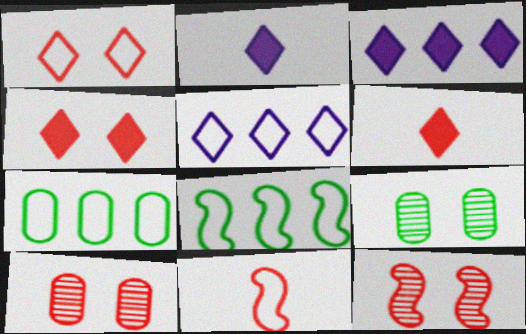[[2, 7, 12], 
[2, 8, 10], 
[3, 9, 11]]